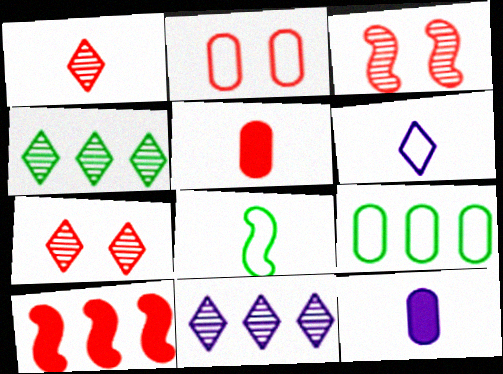[[1, 2, 10], 
[1, 8, 12], 
[9, 10, 11]]